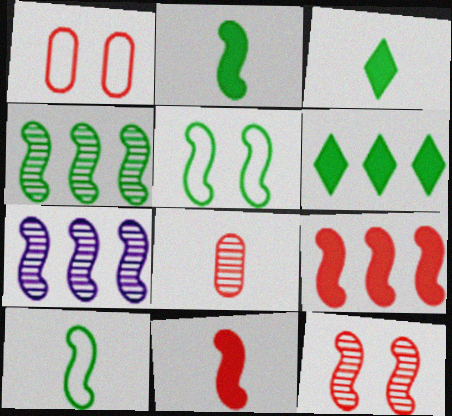[[1, 3, 7], 
[2, 4, 5], 
[5, 7, 11]]